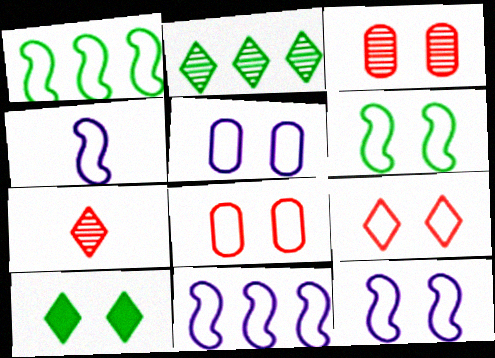[[3, 10, 12], 
[4, 11, 12], 
[5, 6, 9]]